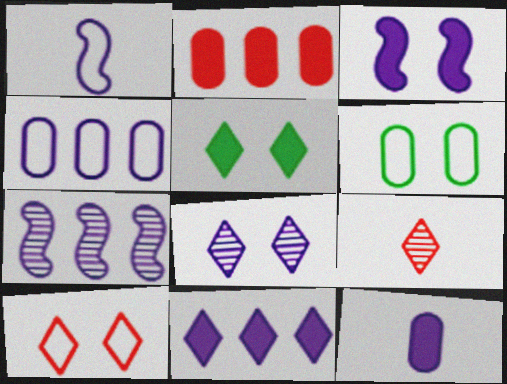[[1, 3, 7], 
[3, 11, 12], 
[4, 7, 11], 
[5, 8, 10]]